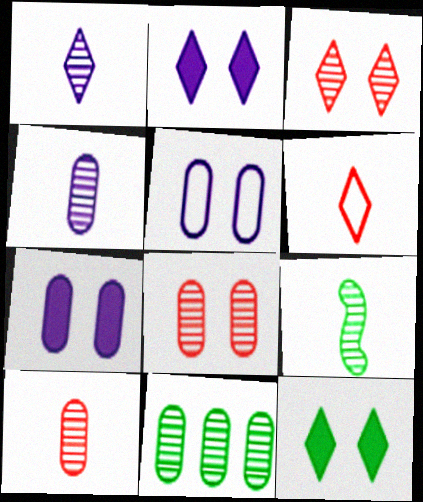[[1, 9, 10], 
[4, 8, 11]]